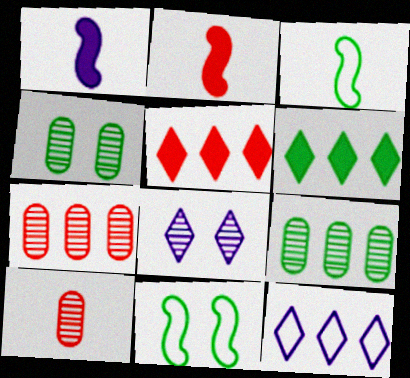[[2, 4, 12], 
[3, 4, 6]]